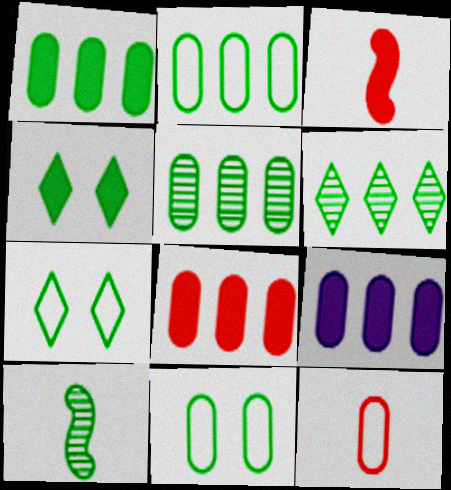[[1, 2, 5], 
[1, 7, 10], 
[1, 8, 9], 
[2, 4, 10], 
[3, 4, 9]]